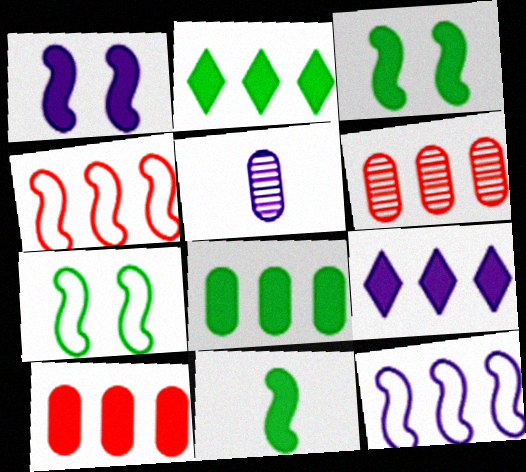[[2, 6, 12]]